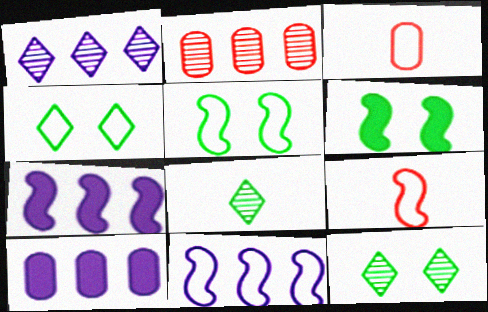[[1, 3, 6], 
[1, 10, 11], 
[3, 4, 11], 
[3, 7, 12], 
[5, 9, 11], 
[9, 10, 12]]